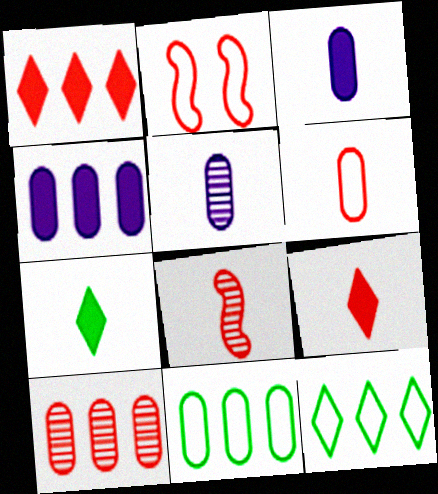[[2, 9, 10], 
[4, 10, 11], 
[6, 8, 9]]